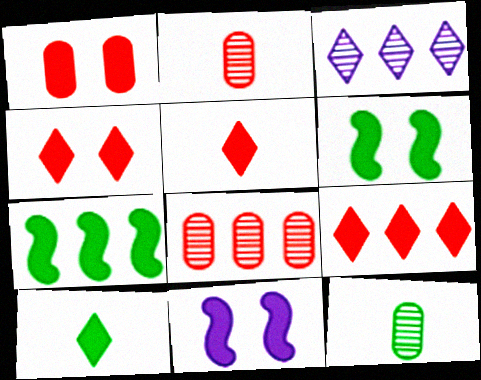[[4, 5, 9]]